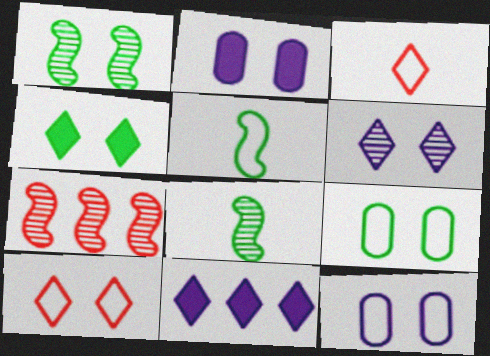[[1, 2, 10], 
[1, 4, 9], 
[4, 6, 10]]